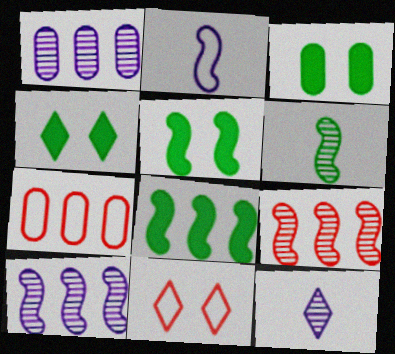[[2, 5, 9], 
[3, 4, 5], 
[5, 7, 12]]